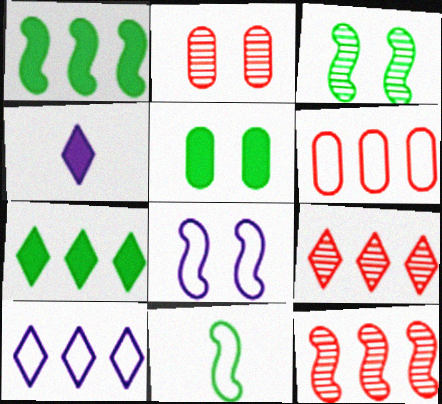[[1, 3, 11], 
[3, 4, 6], 
[7, 9, 10]]